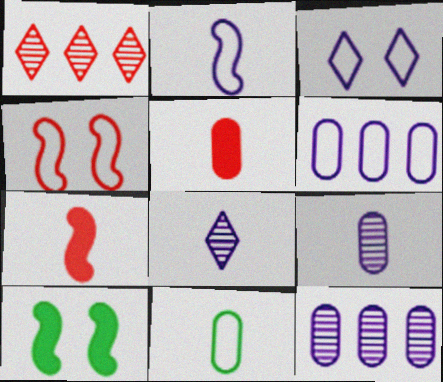[[1, 4, 5], 
[2, 3, 6], 
[5, 9, 11], 
[7, 8, 11]]